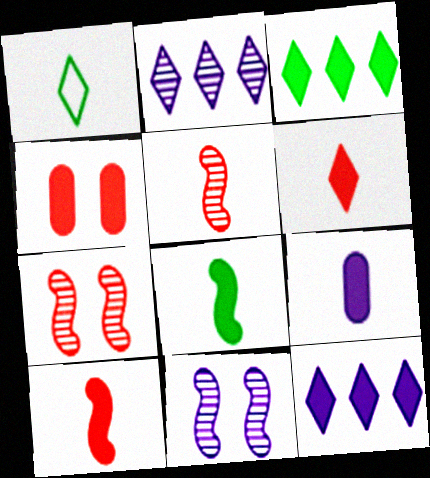[[1, 5, 9], 
[4, 8, 12], 
[6, 8, 9]]